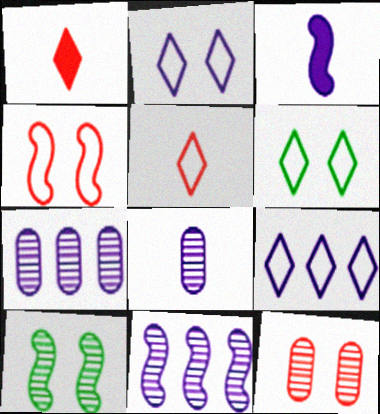[[2, 3, 7], 
[5, 6, 9]]